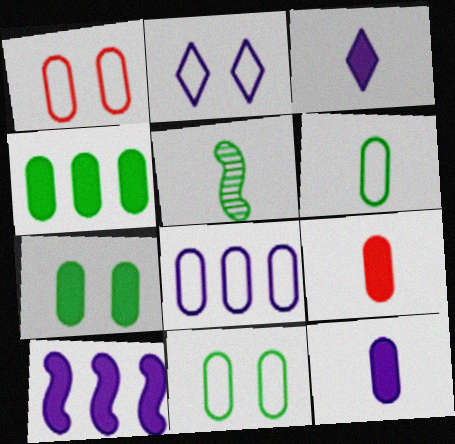[[1, 6, 8]]